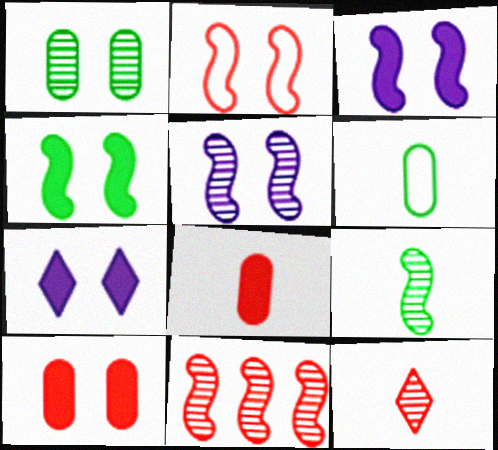[[1, 2, 7], 
[2, 4, 5], 
[4, 7, 10], 
[5, 9, 11], 
[6, 7, 11]]